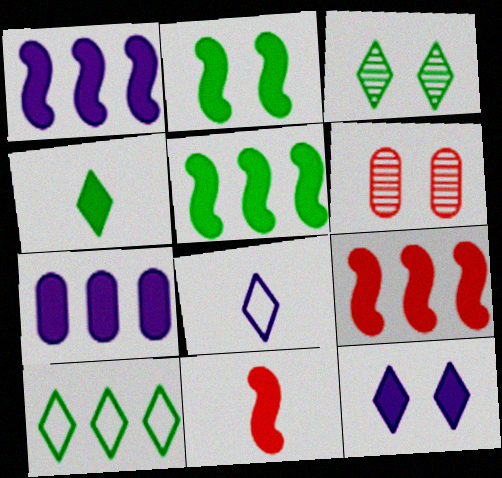[[1, 2, 11], 
[1, 5, 9], 
[3, 4, 10], 
[5, 6, 8]]